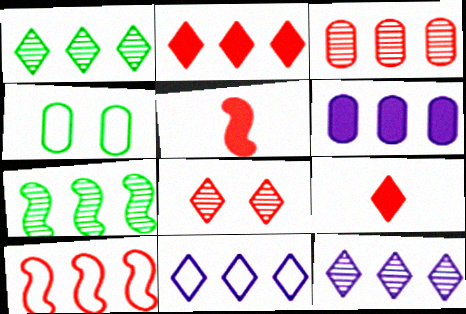[[1, 2, 11], 
[1, 6, 10], 
[2, 3, 10], 
[3, 7, 12], 
[4, 5, 12]]